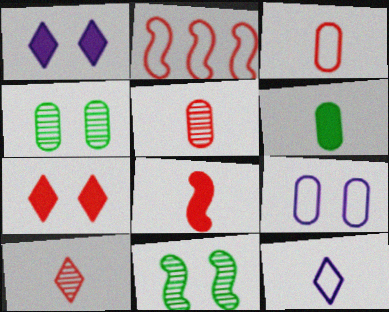[[2, 5, 7], 
[3, 8, 10], 
[7, 9, 11]]